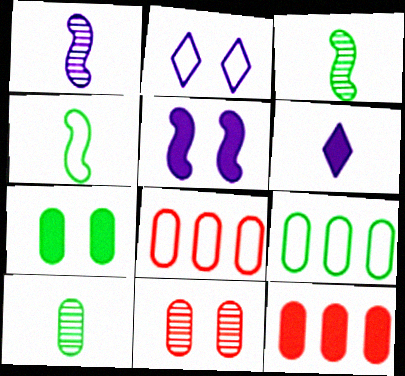[[2, 3, 12], 
[2, 4, 8], 
[7, 9, 10]]